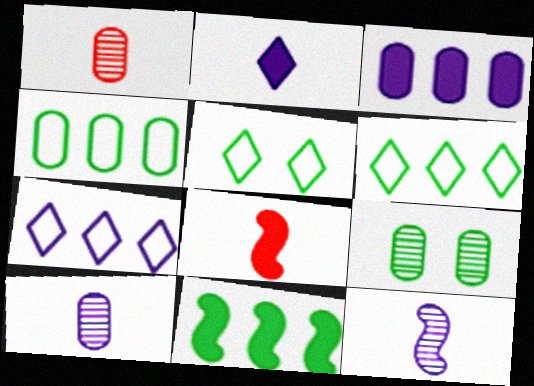[[7, 8, 9]]